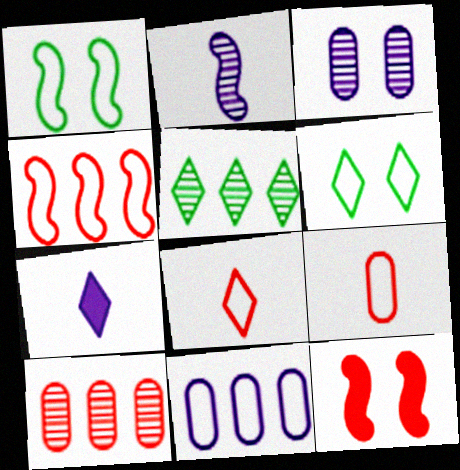[[1, 7, 10], 
[1, 8, 11], 
[3, 6, 12], 
[8, 10, 12]]